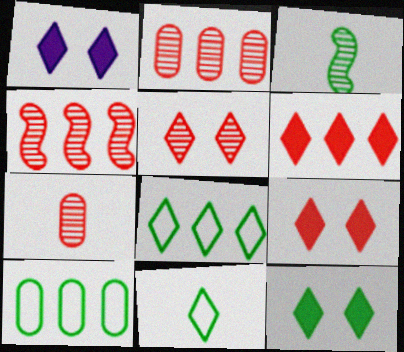[[1, 9, 12], 
[3, 10, 12], 
[4, 5, 7]]